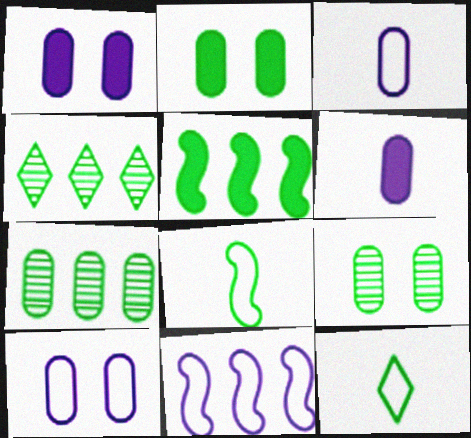[[2, 4, 8], 
[5, 9, 12]]